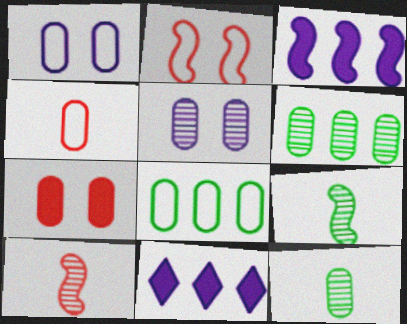[[1, 4, 8], 
[2, 3, 9], 
[2, 11, 12]]